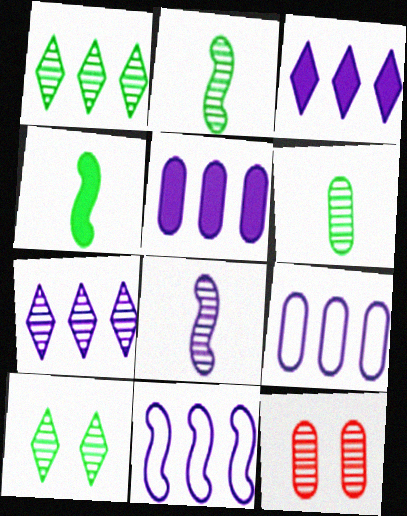[[1, 8, 12], 
[2, 7, 12], 
[5, 7, 11]]